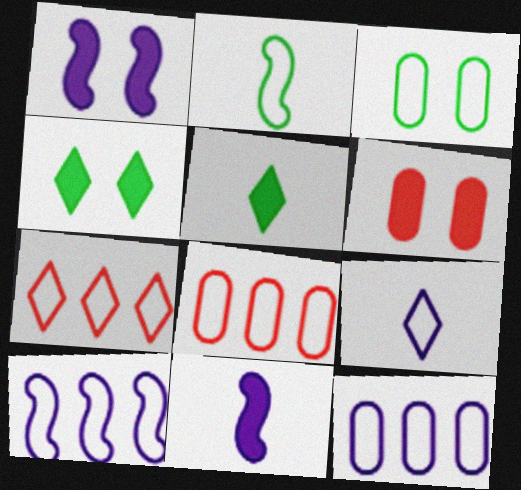[[1, 4, 6]]